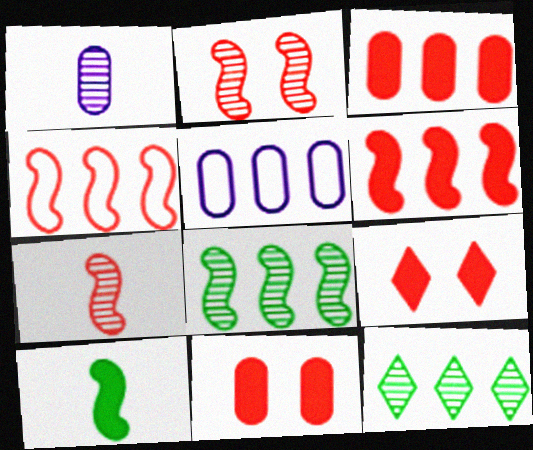[[1, 2, 12], 
[5, 6, 12]]